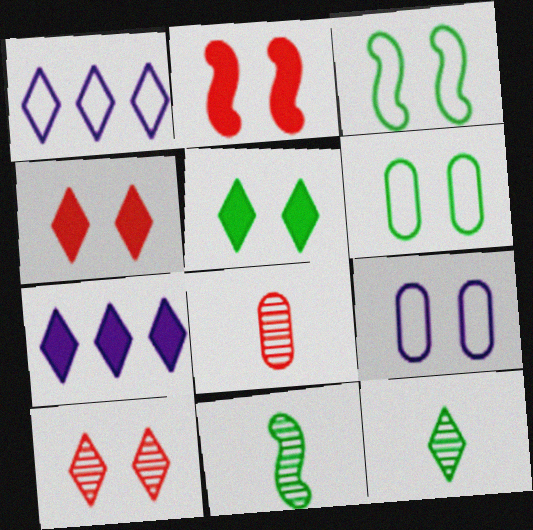[[1, 4, 12], 
[3, 7, 8]]